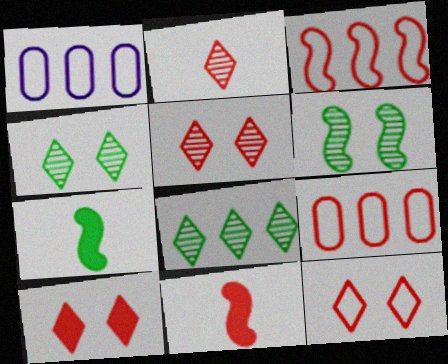[[1, 4, 11], 
[1, 5, 7], 
[5, 9, 11], 
[5, 10, 12]]